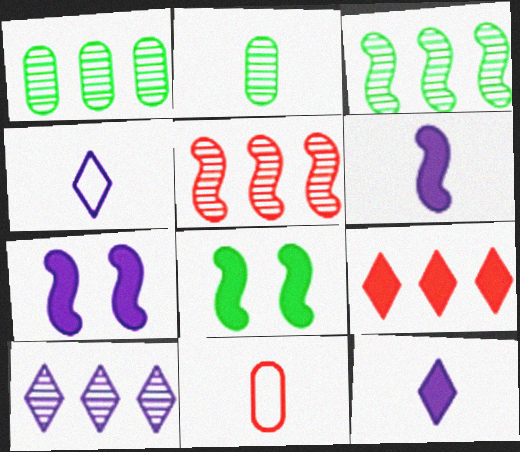[[1, 5, 10], 
[8, 10, 11]]